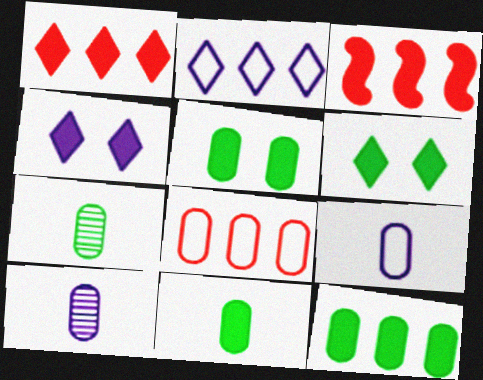[[3, 4, 11], 
[5, 8, 10], 
[5, 11, 12]]